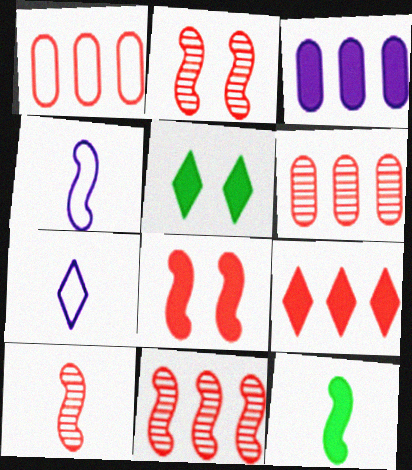[[1, 9, 11], 
[2, 10, 11], 
[4, 5, 6], 
[4, 10, 12]]